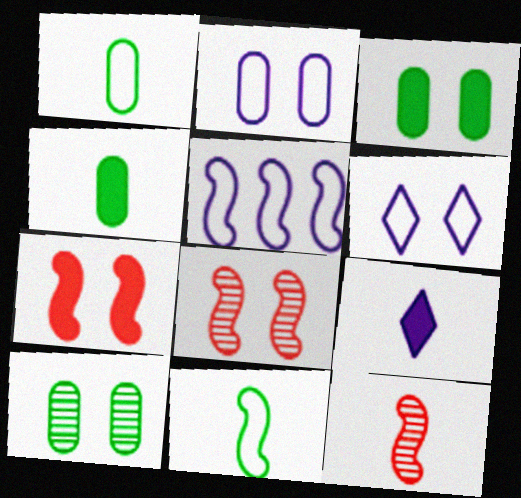[[1, 9, 12], 
[3, 6, 8], 
[6, 7, 10]]